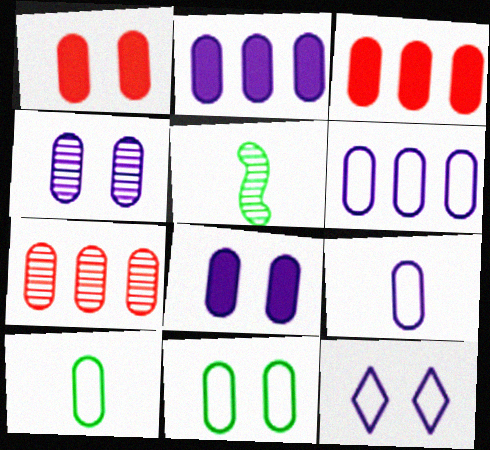[[1, 4, 11], 
[2, 4, 9], 
[3, 4, 10], 
[3, 5, 12], 
[7, 8, 10]]